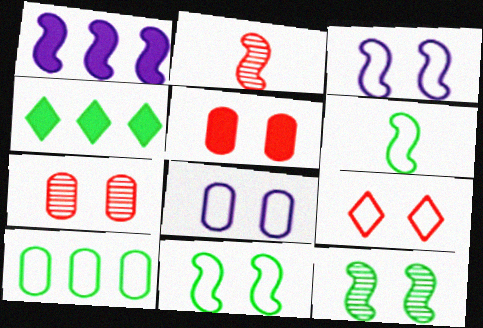[[1, 2, 11], 
[2, 4, 8], 
[8, 9, 11]]